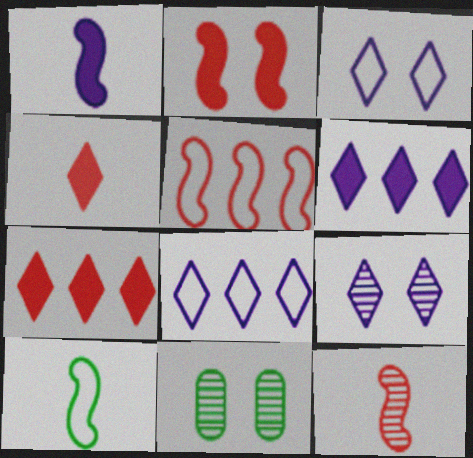[[1, 10, 12], 
[2, 3, 11], 
[2, 5, 12]]